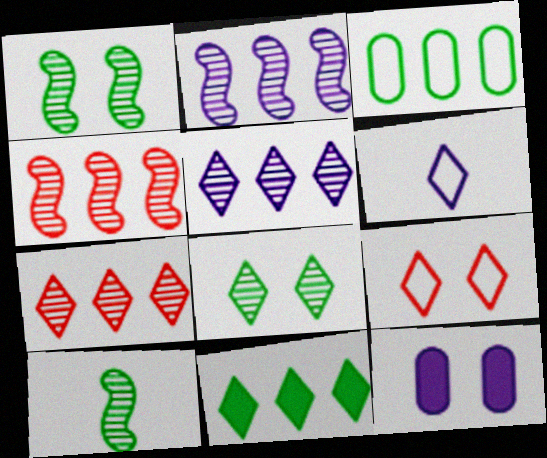[[1, 9, 12], 
[2, 6, 12]]